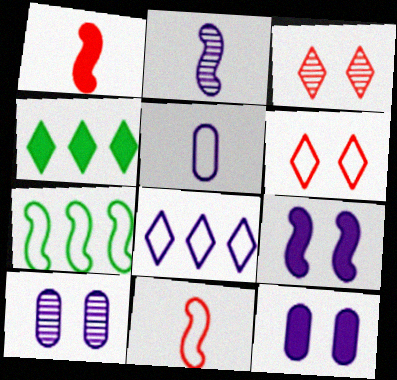[[1, 4, 12], 
[2, 8, 12], 
[4, 10, 11], 
[5, 6, 7]]